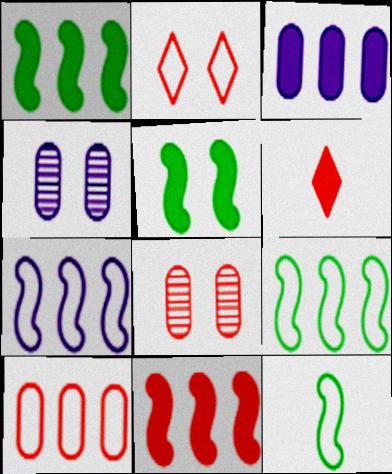[[2, 4, 5], 
[3, 5, 6], 
[4, 6, 9]]